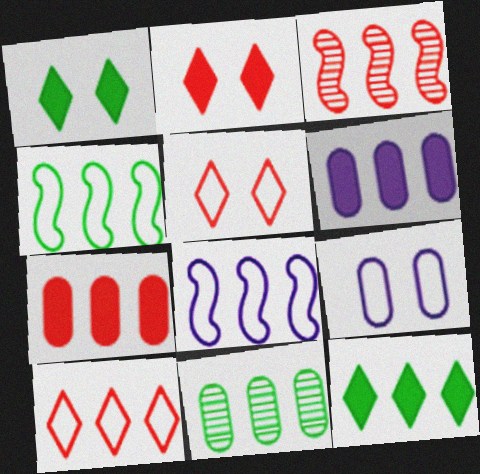[[3, 7, 10], 
[4, 11, 12]]